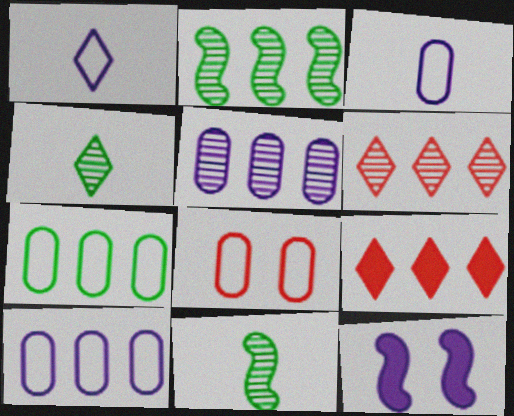[[1, 5, 12], 
[2, 5, 6], 
[2, 9, 10], 
[3, 7, 8]]